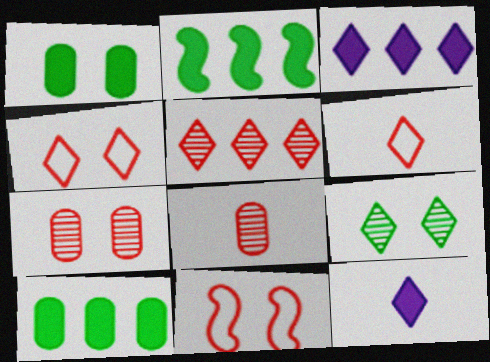[[3, 6, 9]]